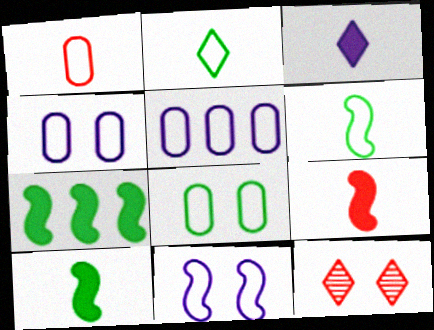[[1, 5, 8], 
[5, 10, 12]]